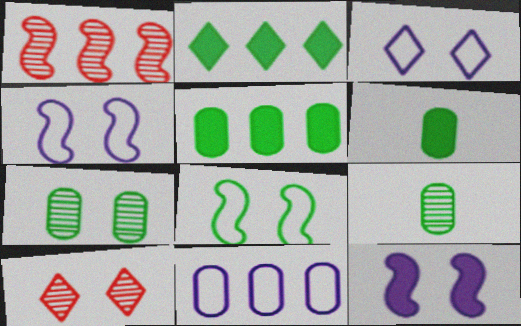[[1, 2, 11], 
[1, 3, 6], 
[2, 8, 9]]